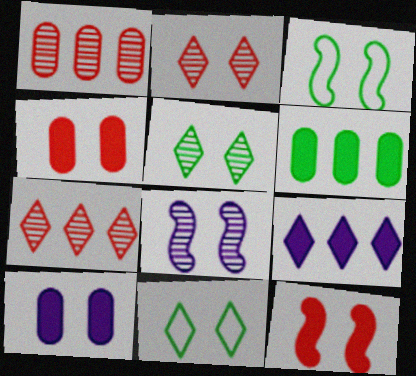[[2, 3, 10], 
[3, 8, 12], 
[4, 8, 11]]